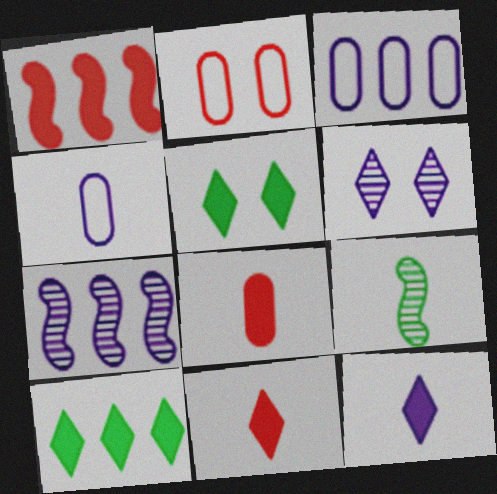[[4, 9, 11]]